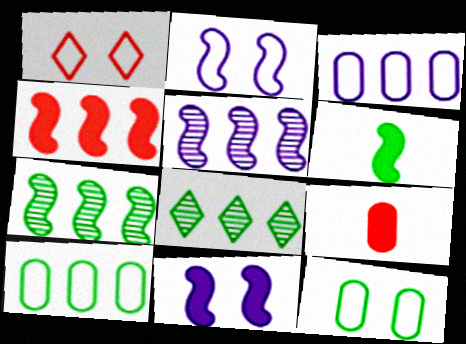[[1, 2, 12], 
[2, 8, 9], 
[3, 4, 8], 
[4, 6, 11], 
[6, 8, 12]]